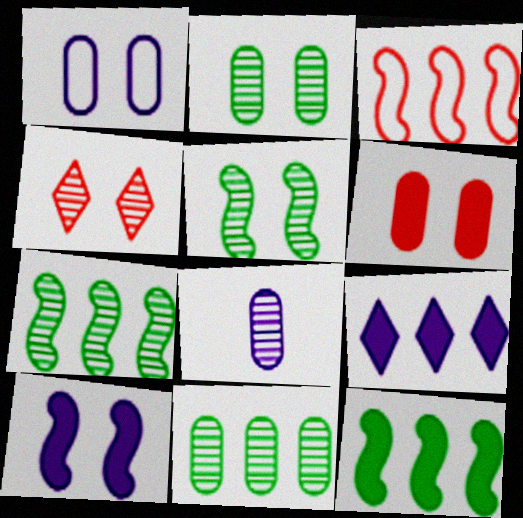[[1, 2, 6], 
[3, 9, 11], 
[4, 7, 8]]